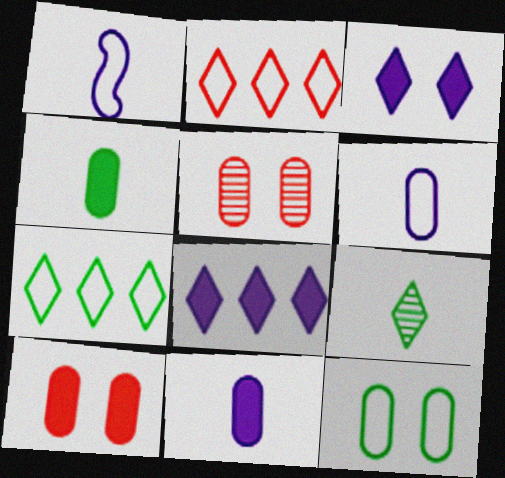[[1, 2, 12], 
[2, 3, 9]]